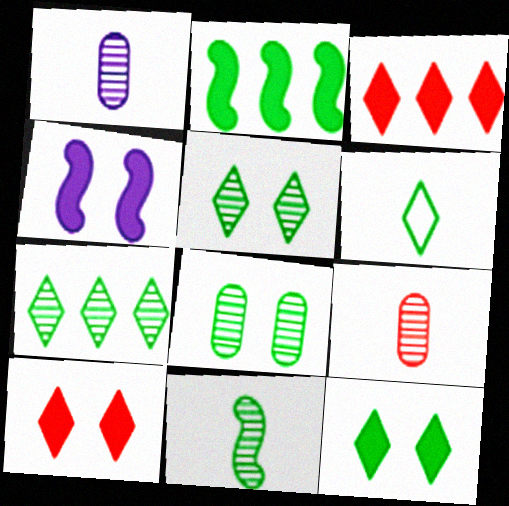[[2, 6, 8], 
[6, 7, 12], 
[7, 8, 11]]